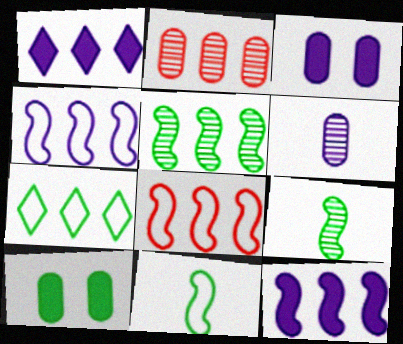[[2, 7, 12], 
[5, 8, 12], 
[7, 9, 10]]